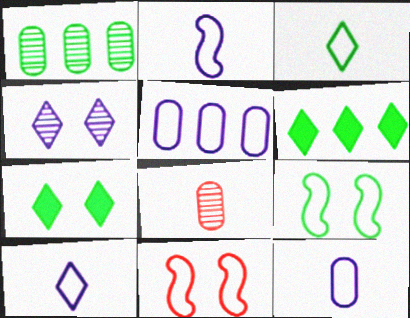[[2, 10, 12], 
[3, 5, 11]]